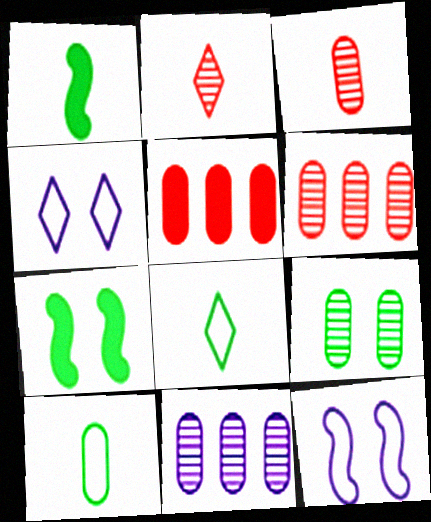[[1, 4, 6], 
[3, 9, 11]]